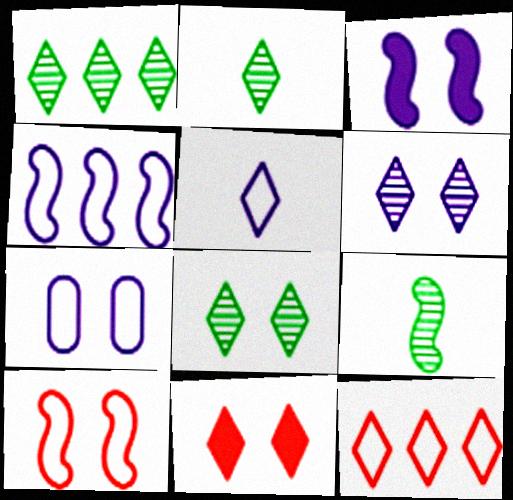[[1, 2, 8], 
[1, 5, 11], 
[3, 6, 7], 
[4, 5, 7]]